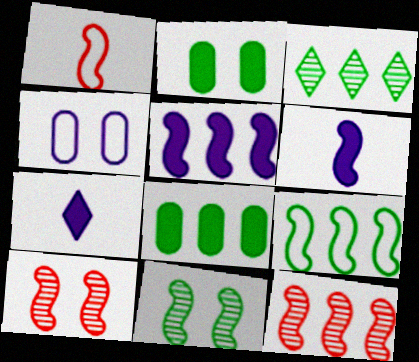[[1, 5, 11], 
[3, 8, 9], 
[5, 9, 12], 
[6, 9, 10]]